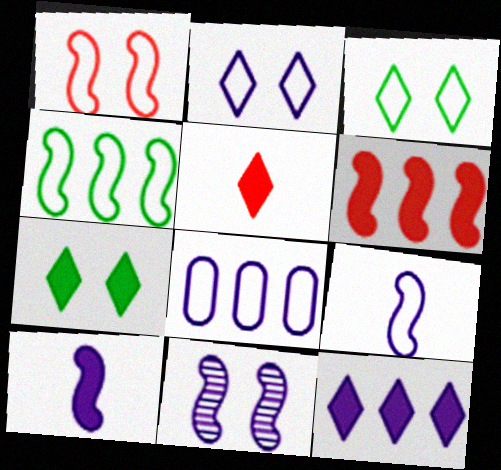[[1, 4, 9], 
[2, 8, 9], 
[5, 7, 12]]